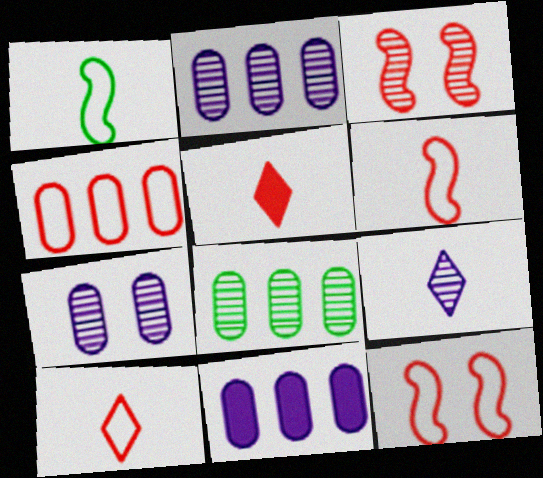[[3, 4, 5], 
[3, 8, 9], 
[4, 8, 11], 
[4, 10, 12]]